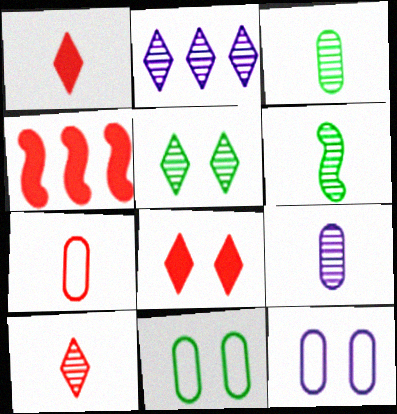[[2, 5, 10], 
[6, 9, 10]]